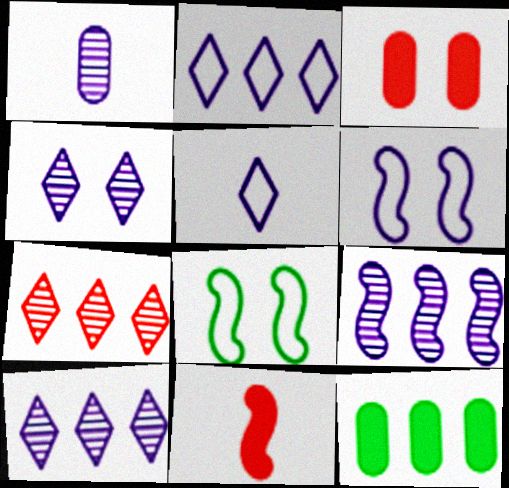[[1, 4, 9], 
[3, 4, 8], 
[8, 9, 11]]